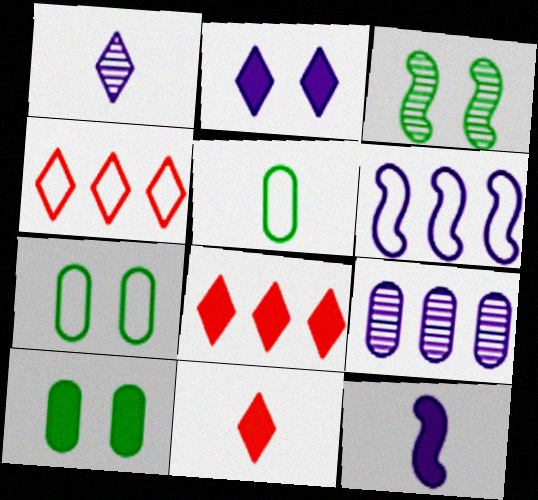[[8, 10, 12]]